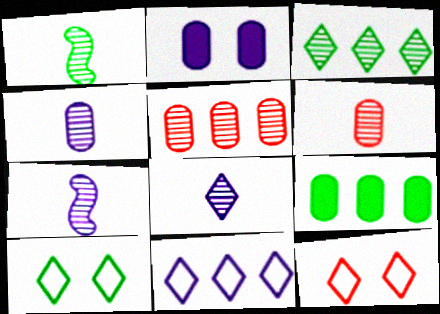[[1, 6, 8], 
[1, 9, 10], 
[2, 7, 11], 
[4, 7, 8], 
[7, 9, 12]]